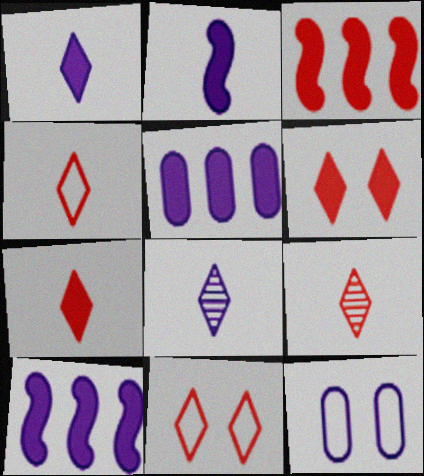[[4, 7, 9], 
[8, 10, 12]]